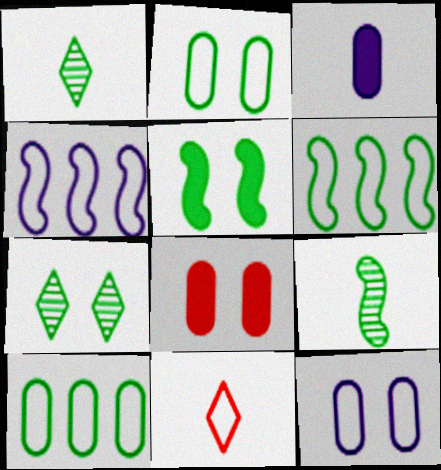[[1, 4, 8], 
[1, 5, 10], 
[2, 4, 11], 
[2, 5, 7], 
[3, 9, 11], 
[5, 6, 9], 
[6, 11, 12]]